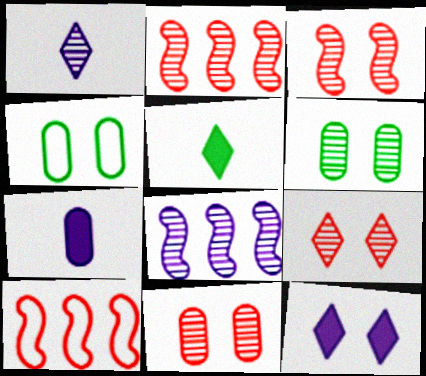[[1, 2, 6], 
[3, 4, 12], 
[3, 9, 11]]